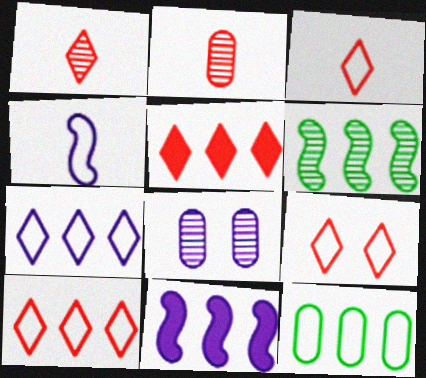[[1, 5, 9], 
[1, 6, 8], 
[3, 9, 10], 
[4, 9, 12]]